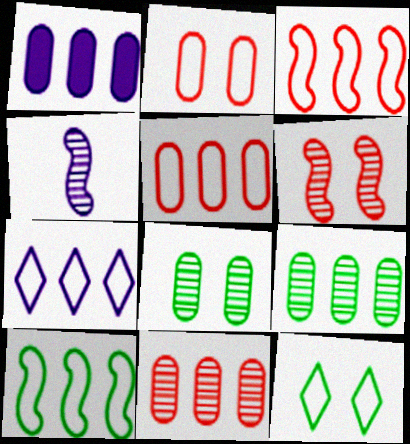[[1, 5, 9], 
[5, 7, 10]]